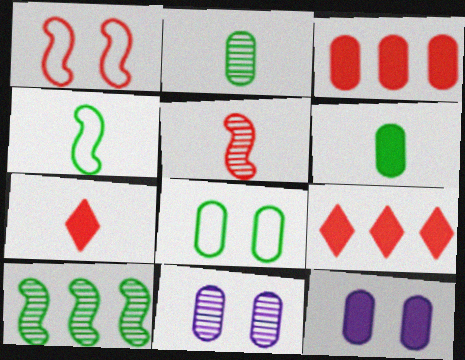[[3, 6, 12], 
[4, 9, 11]]